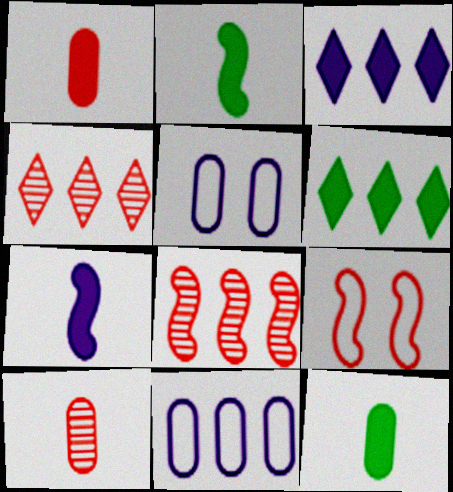[[1, 4, 9], 
[2, 4, 5], 
[6, 8, 11]]